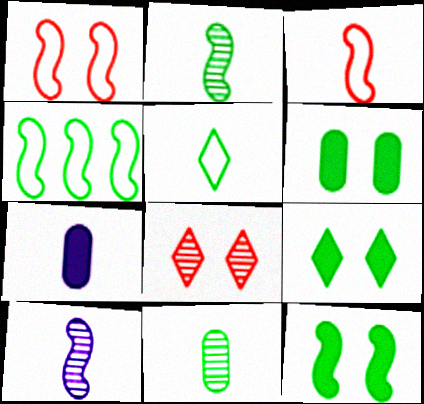[[2, 4, 12], 
[4, 7, 8], 
[4, 9, 11], 
[6, 9, 12]]